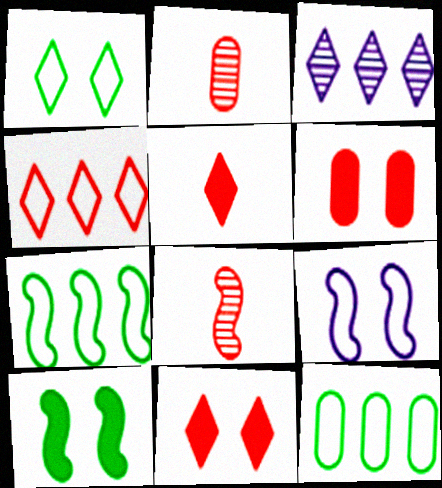[[1, 3, 5], 
[4, 6, 8]]